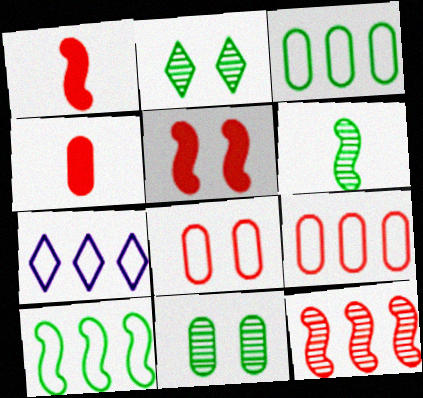[[1, 7, 11], 
[7, 9, 10]]